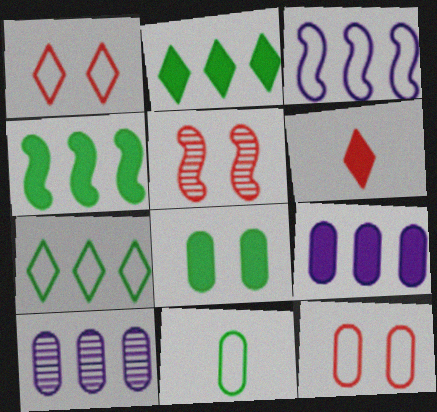[[1, 3, 11]]